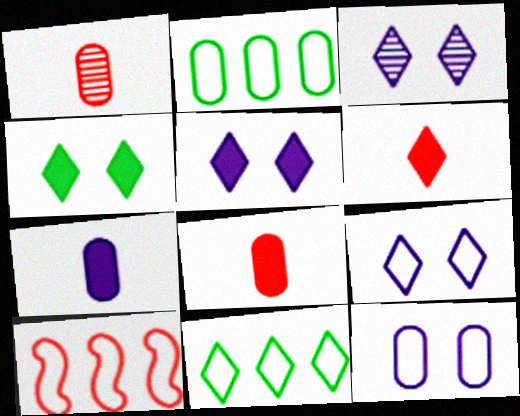[[3, 5, 9], 
[3, 6, 11]]